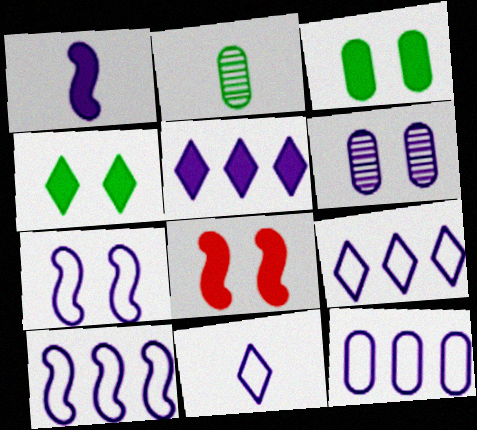[[1, 6, 9], 
[2, 8, 9], 
[7, 11, 12], 
[9, 10, 12]]